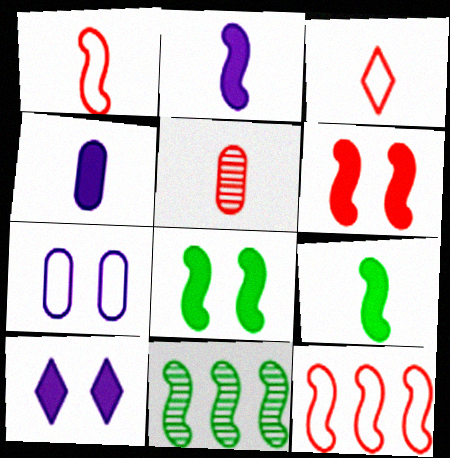[]